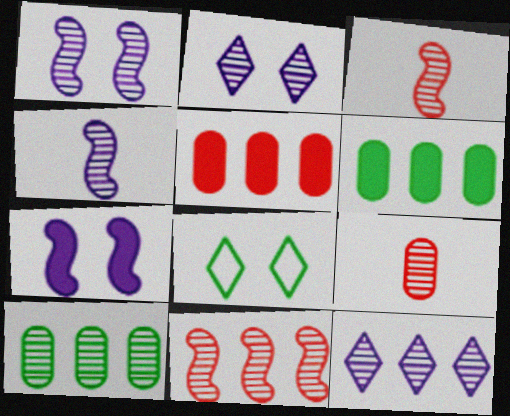[[2, 3, 10], 
[4, 5, 8], 
[10, 11, 12]]